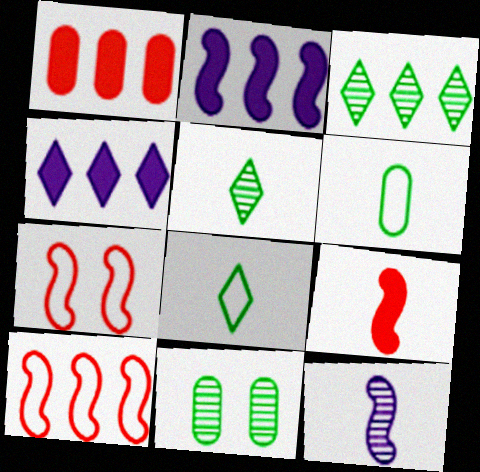[]